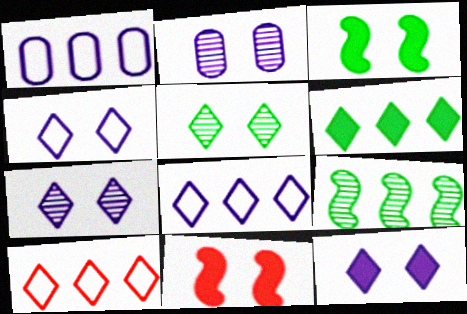[[4, 7, 12]]